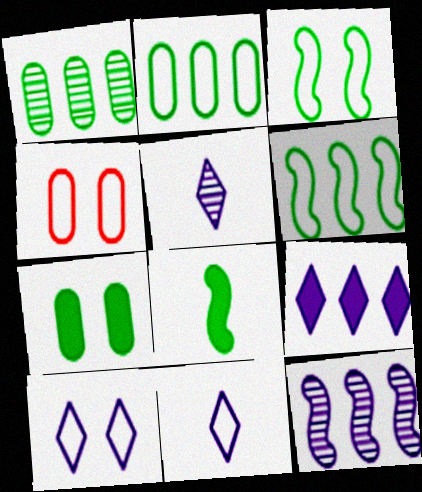[[3, 4, 10], 
[4, 6, 11], 
[5, 9, 10]]